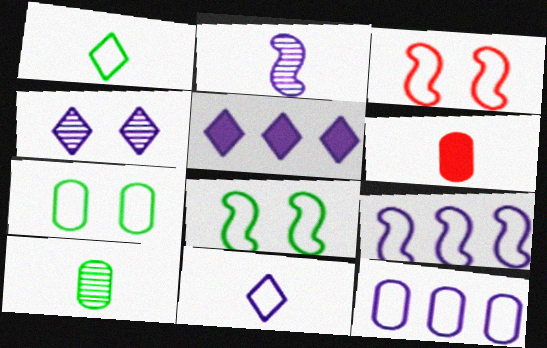[[1, 2, 6], 
[1, 3, 12], 
[3, 5, 10], 
[4, 5, 11]]